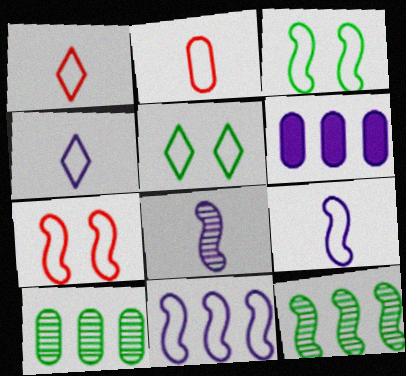[[2, 5, 11]]